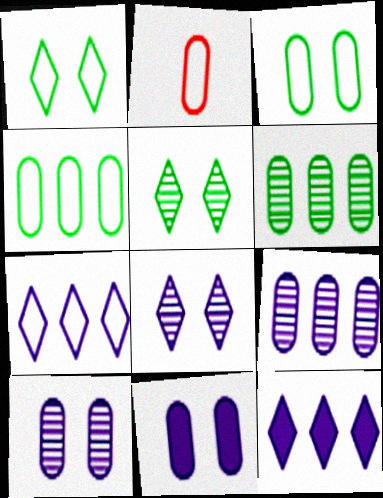[[2, 6, 11]]